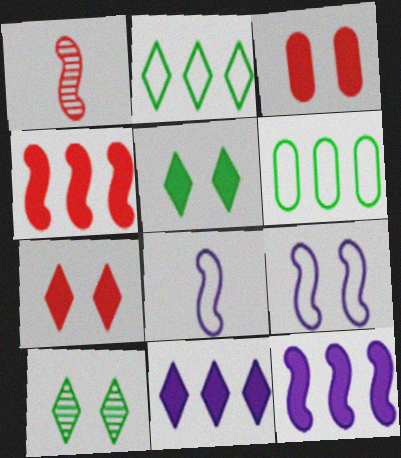[[3, 9, 10]]